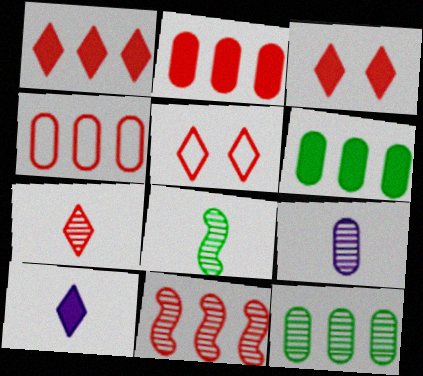[[1, 4, 11], 
[1, 5, 7], 
[7, 8, 9]]